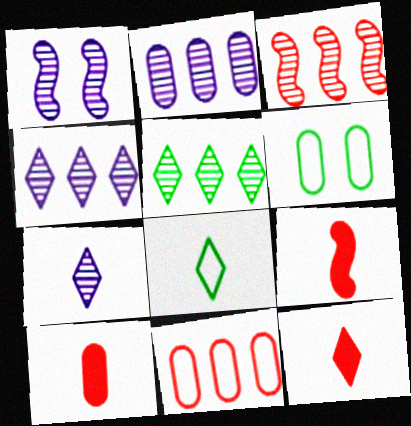[[1, 2, 7], 
[2, 3, 5], 
[2, 6, 10], 
[4, 6, 9], 
[7, 8, 12], 
[9, 10, 12]]